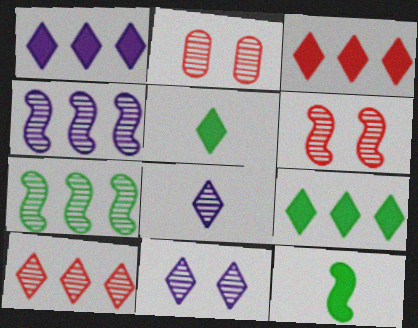[[1, 3, 9], 
[2, 7, 8]]